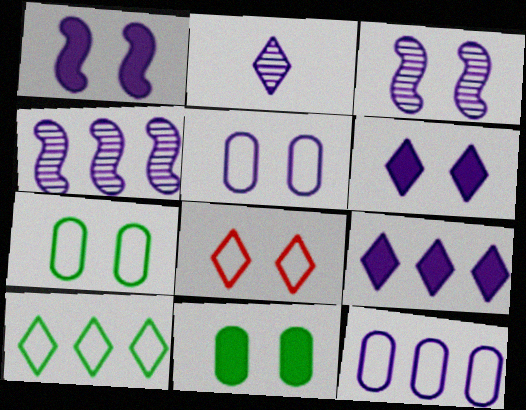[[1, 2, 12], 
[3, 5, 6], 
[3, 8, 11], 
[4, 9, 12]]